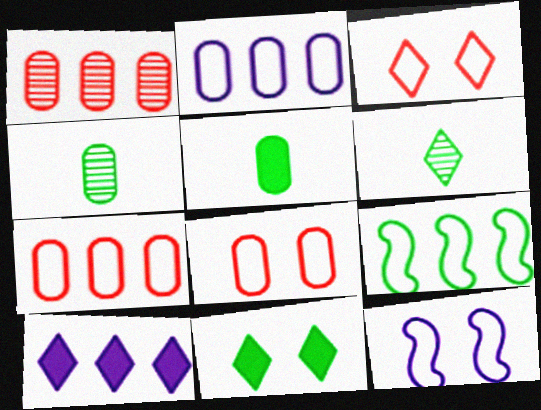[[1, 9, 10], 
[3, 6, 10], 
[4, 9, 11]]